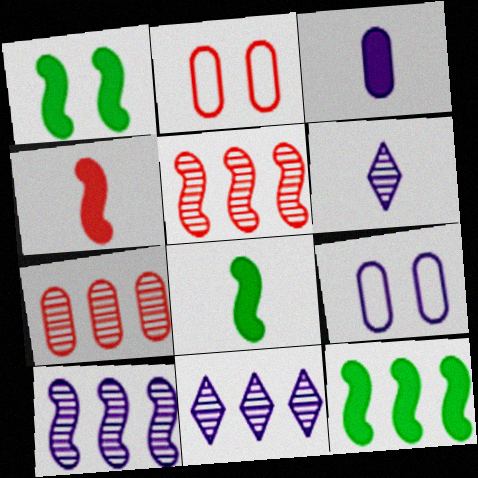[[1, 8, 12], 
[2, 6, 12], 
[2, 8, 11]]